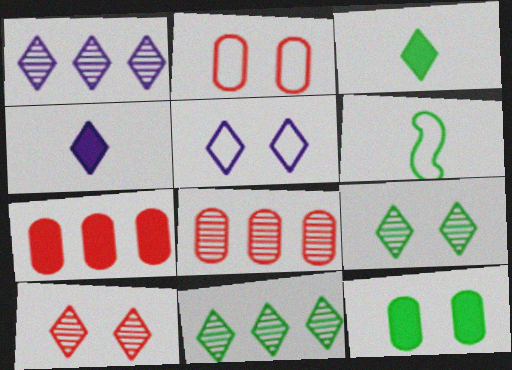[[1, 4, 5], 
[6, 11, 12]]